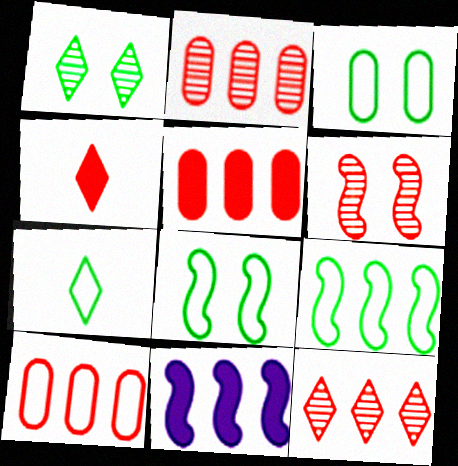[[2, 5, 10], 
[3, 7, 9], 
[4, 6, 10]]